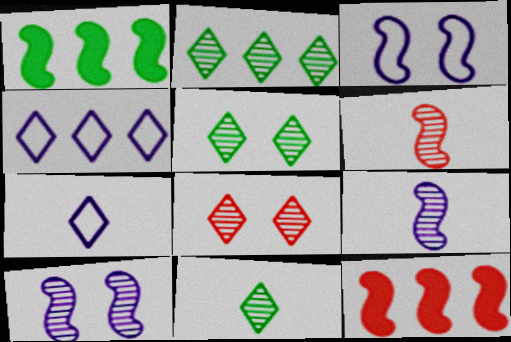[[1, 3, 6], 
[2, 5, 11]]